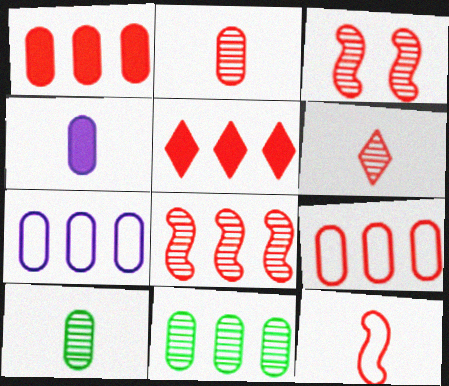[[1, 7, 11], 
[5, 8, 9]]